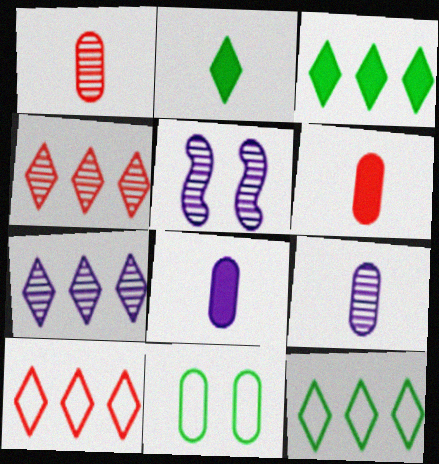[[3, 7, 10], 
[5, 6, 12], 
[5, 7, 9]]